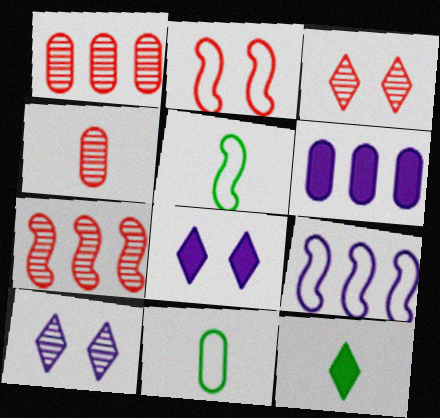[[1, 5, 8], 
[2, 5, 9], 
[3, 4, 7], 
[3, 5, 6], 
[7, 8, 11]]